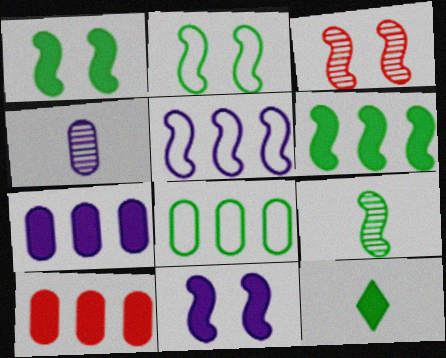[[2, 3, 11], 
[2, 6, 9], 
[10, 11, 12]]